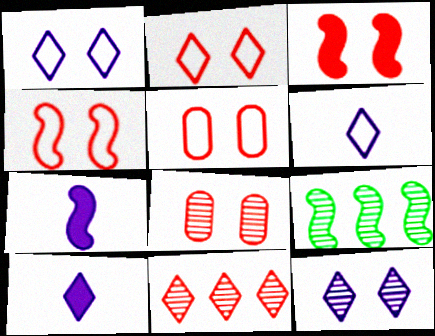[[2, 3, 8], 
[2, 4, 5], 
[4, 7, 9], 
[5, 9, 10]]